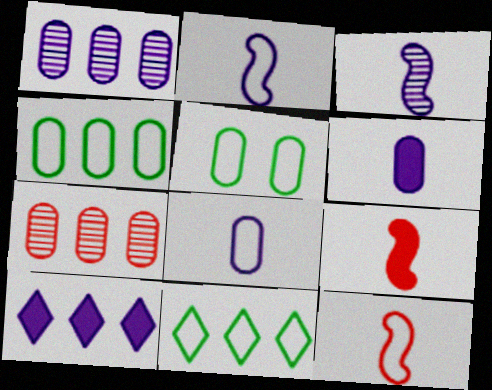[[5, 6, 7]]